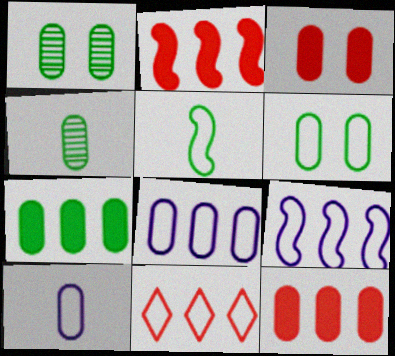[[1, 10, 12], 
[3, 4, 8], 
[4, 6, 7]]